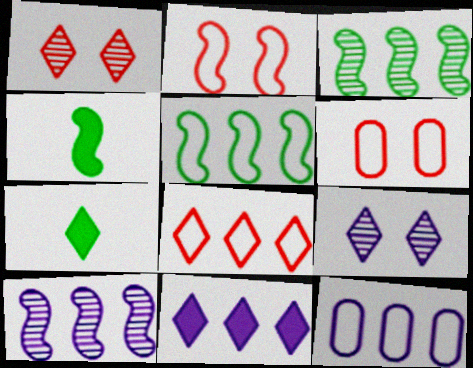[[1, 4, 12], 
[2, 4, 10], 
[5, 8, 12], 
[6, 7, 10], 
[7, 8, 9], 
[10, 11, 12]]